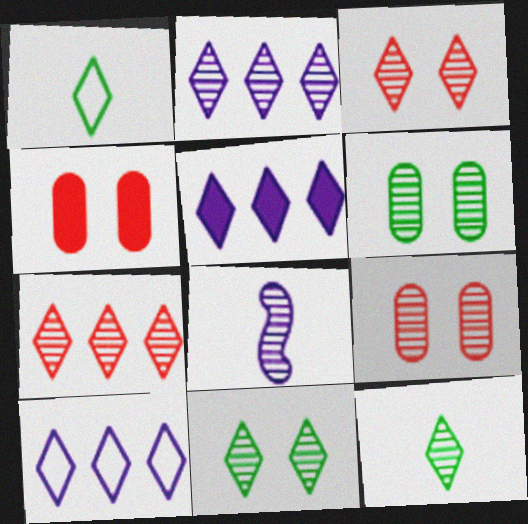[[1, 3, 5], 
[2, 3, 12], 
[2, 5, 10], 
[6, 7, 8]]